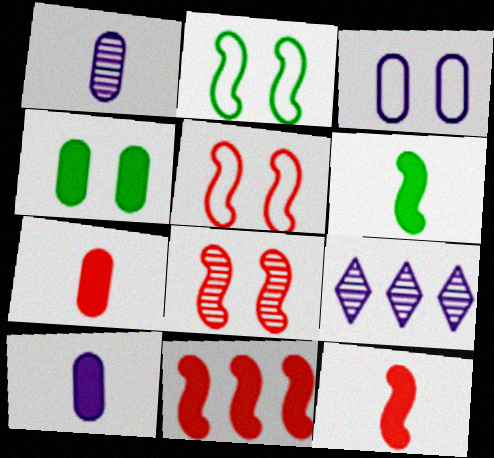[[2, 7, 9]]